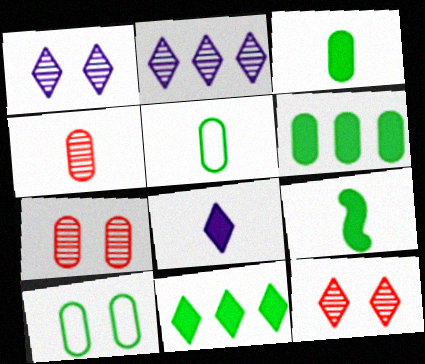[]